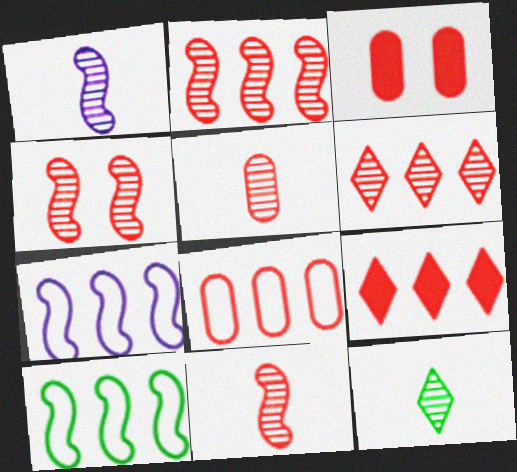[[1, 5, 12], 
[2, 4, 11], 
[2, 8, 9], 
[3, 5, 8], 
[3, 7, 12], 
[4, 5, 6]]